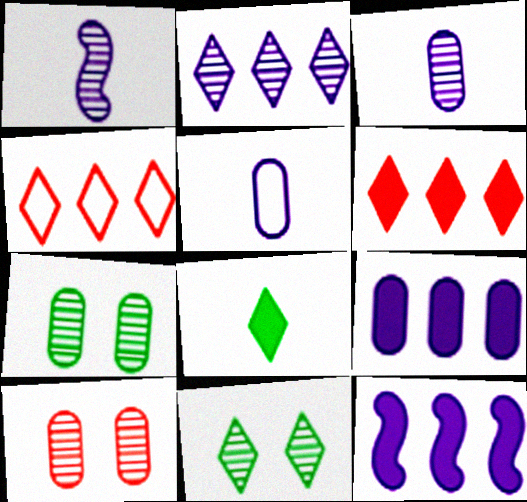[]